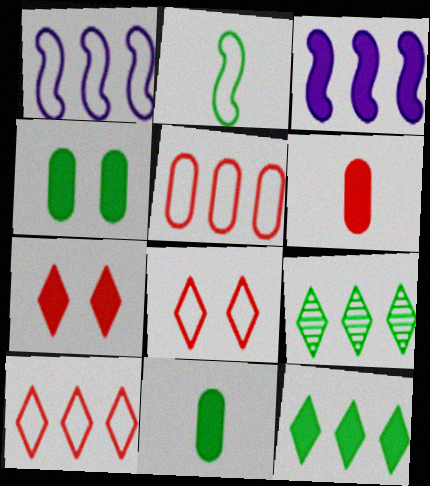[[2, 4, 9], 
[3, 5, 9], 
[3, 7, 11]]